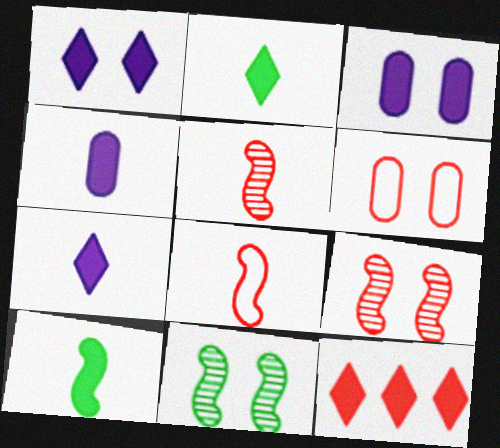[[1, 2, 12], 
[1, 6, 11], 
[3, 10, 12], 
[5, 6, 12]]